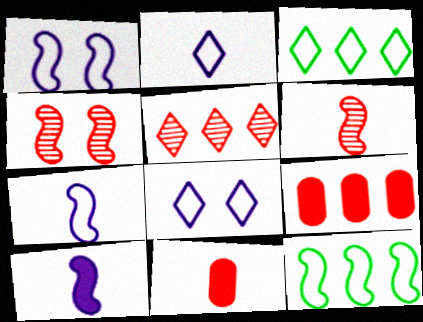[[4, 10, 12]]